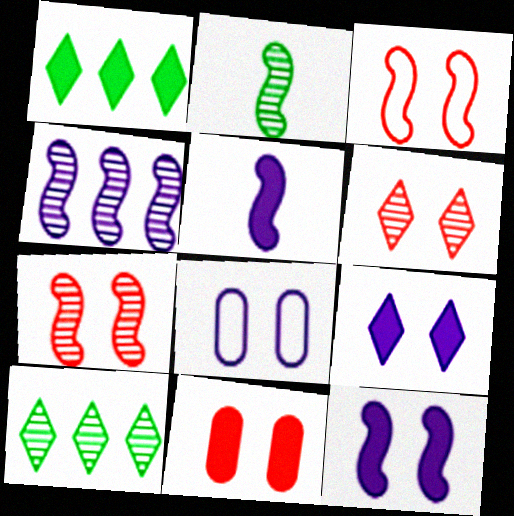[[1, 5, 11], 
[2, 4, 7], 
[3, 6, 11]]